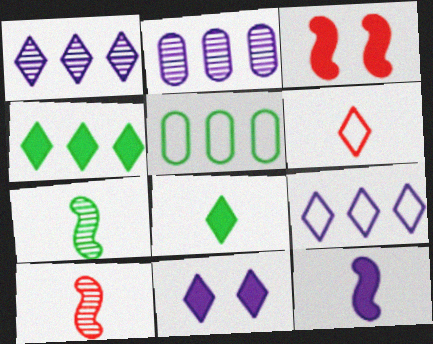[[5, 10, 11]]